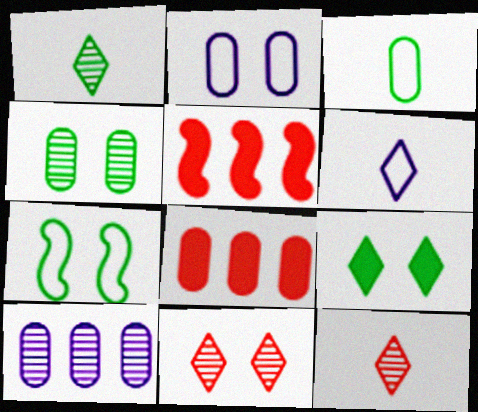[[1, 2, 5], 
[4, 5, 6], 
[4, 7, 9]]